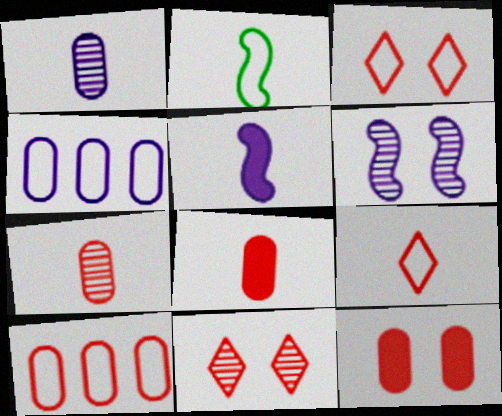[[2, 3, 4], 
[7, 10, 12]]